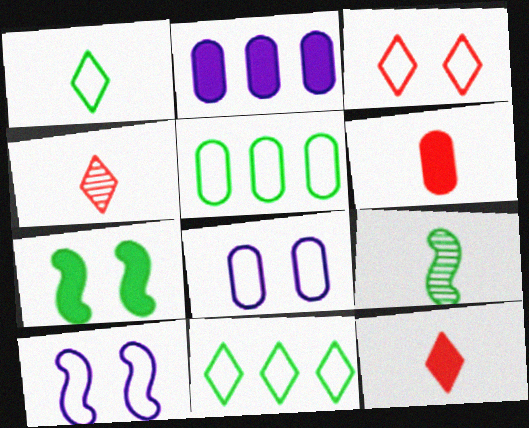[[2, 3, 9], 
[2, 7, 12]]